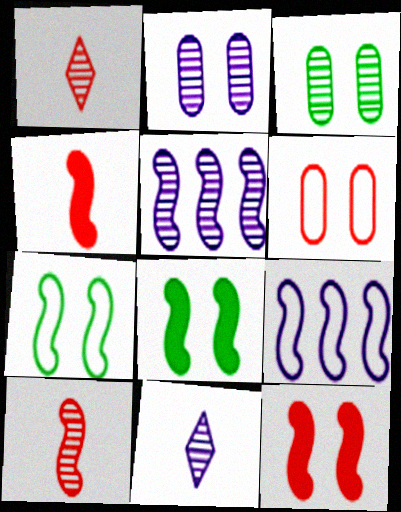[[1, 3, 5], 
[2, 5, 11], 
[4, 5, 7], 
[8, 9, 10]]